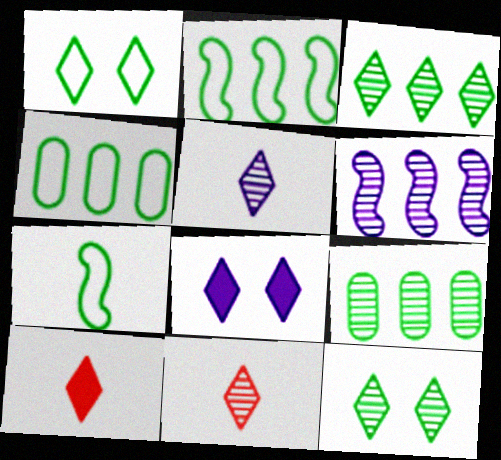[[1, 4, 7]]